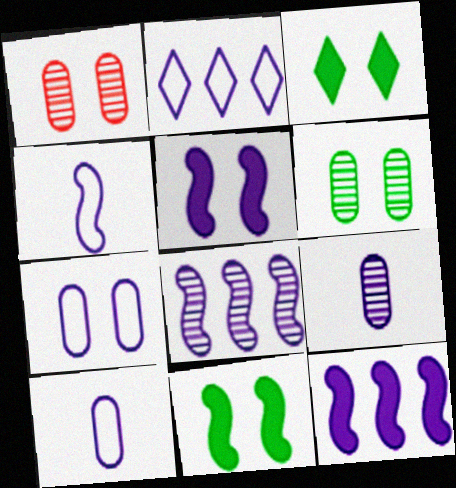[[2, 4, 7], 
[2, 5, 9], 
[4, 5, 8]]